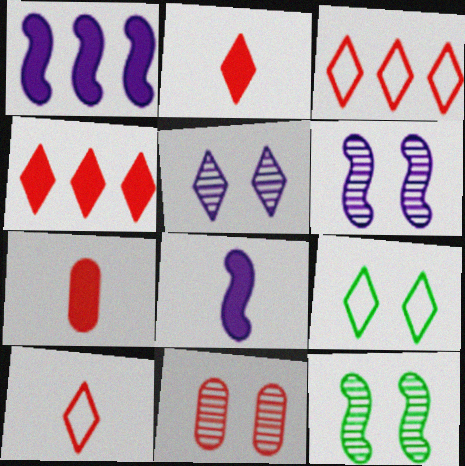[[5, 11, 12]]